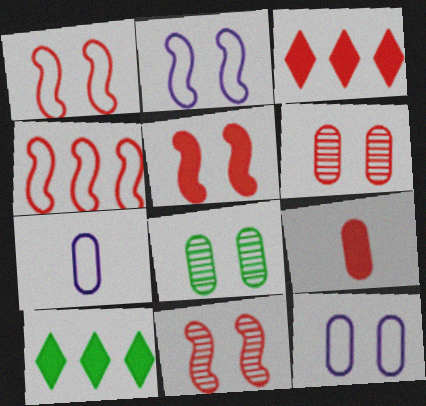[[1, 5, 11], 
[3, 5, 9], 
[7, 10, 11]]